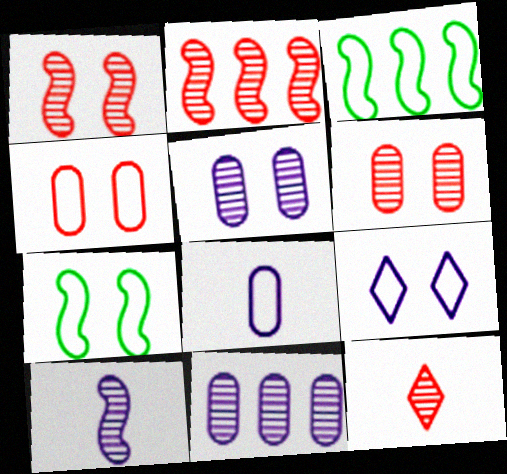[[2, 6, 12], 
[4, 7, 9]]